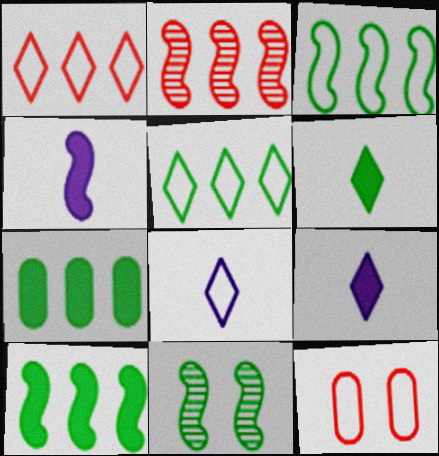[[3, 8, 12]]